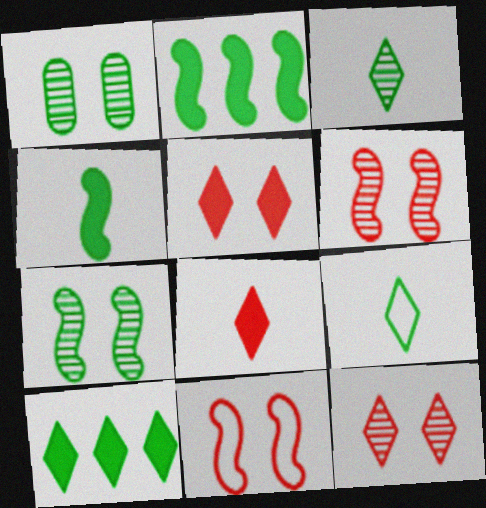[[1, 2, 9]]